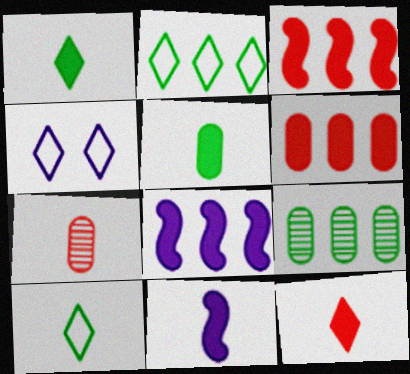[[5, 11, 12], 
[7, 10, 11]]